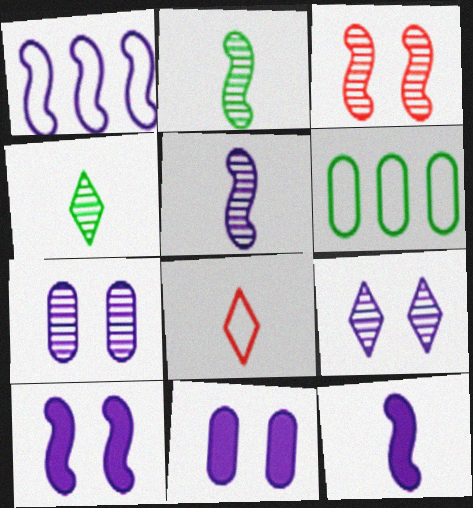[[1, 5, 10]]